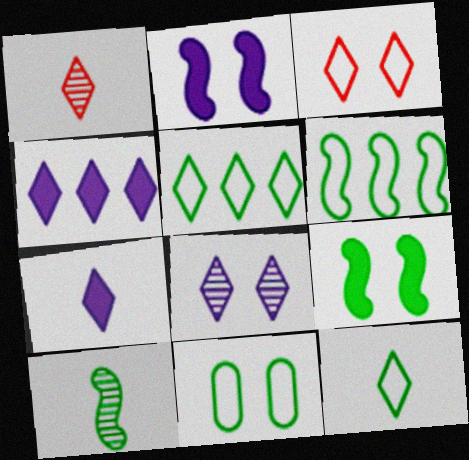[[1, 7, 12], 
[6, 9, 10], 
[6, 11, 12]]